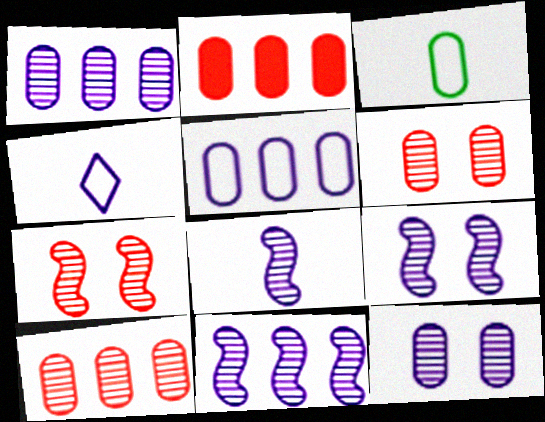[[2, 3, 12], 
[8, 9, 11]]